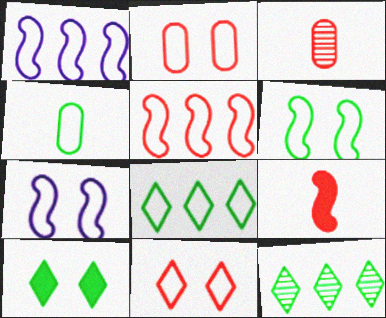[[1, 3, 10], 
[1, 4, 11], 
[4, 6, 8]]